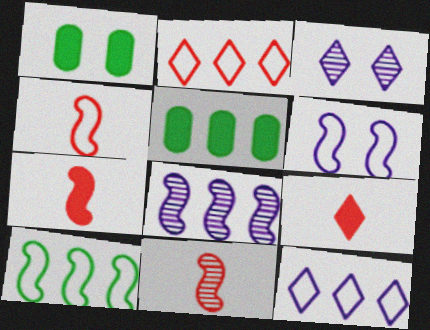[[1, 11, 12], 
[2, 5, 8], 
[3, 4, 5], 
[4, 6, 10], 
[4, 7, 11]]